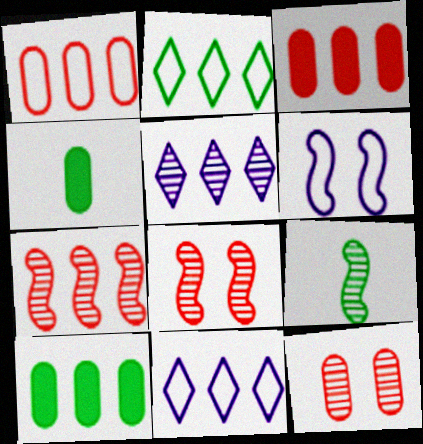[[4, 8, 11], 
[5, 9, 12], 
[7, 10, 11]]